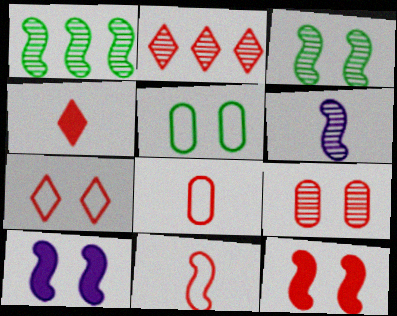[[1, 10, 11], 
[2, 4, 7], 
[2, 8, 12], 
[7, 9, 12]]